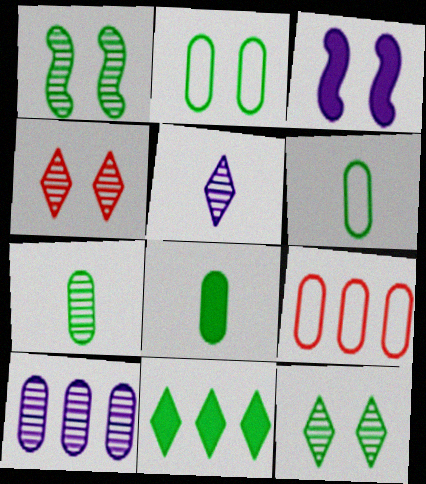[[1, 6, 11], 
[2, 3, 4], 
[6, 7, 8]]